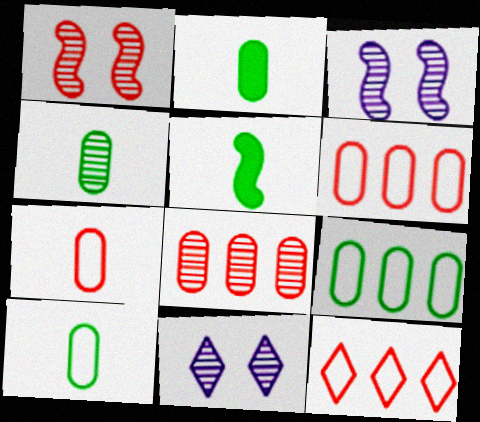[[2, 3, 12], 
[2, 4, 10], 
[5, 6, 11]]